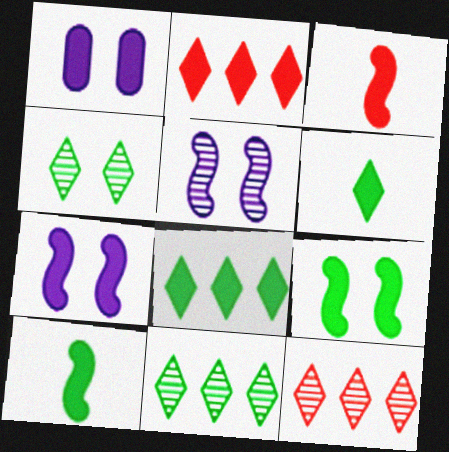[[1, 2, 10], 
[1, 3, 8]]